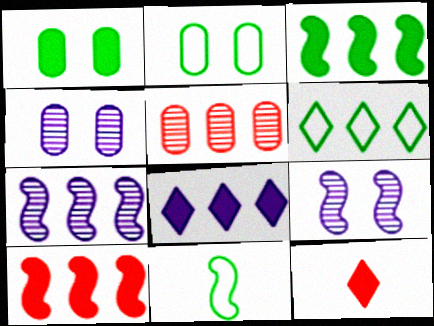[[2, 6, 11], 
[2, 7, 12], 
[9, 10, 11]]